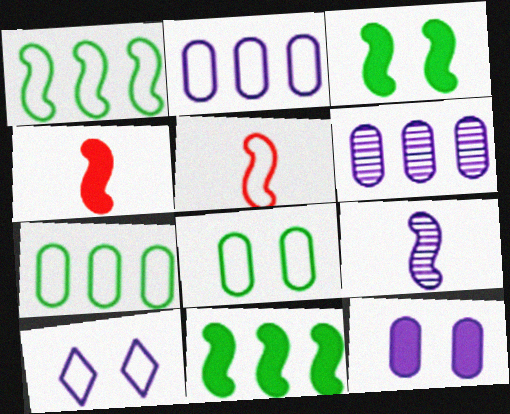[[5, 7, 10]]